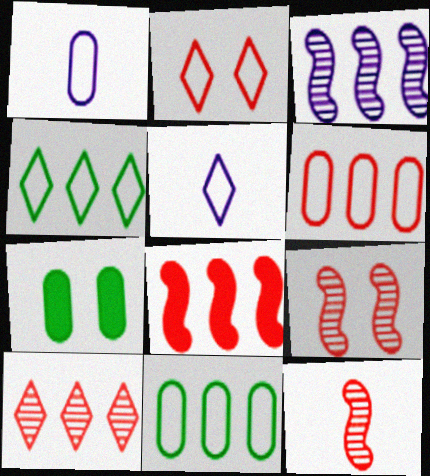[[2, 4, 5], 
[6, 8, 10]]